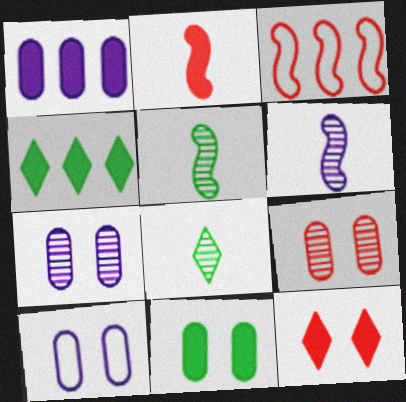[[9, 10, 11]]